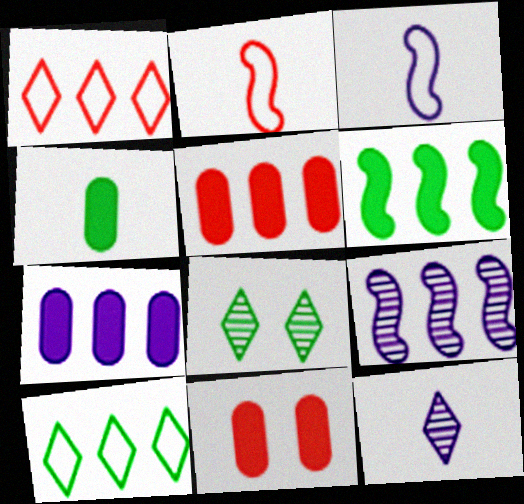[[2, 4, 12], 
[2, 7, 8], 
[3, 5, 8], 
[4, 7, 11], 
[5, 9, 10]]